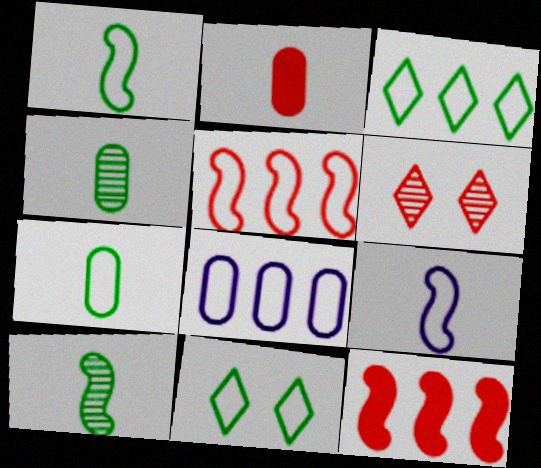[[2, 5, 6], 
[3, 5, 8]]